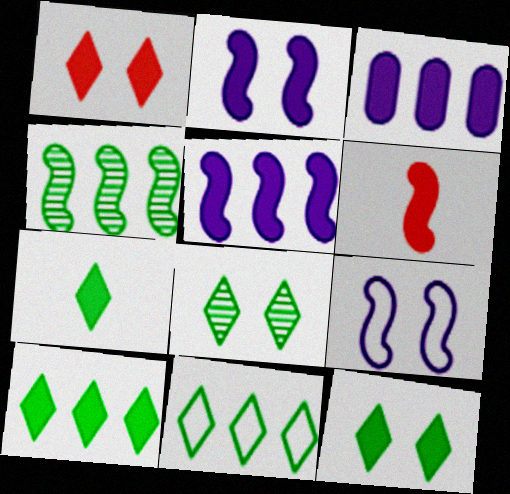[[3, 6, 12], 
[4, 6, 9], 
[7, 8, 11], 
[7, 10, 12]]